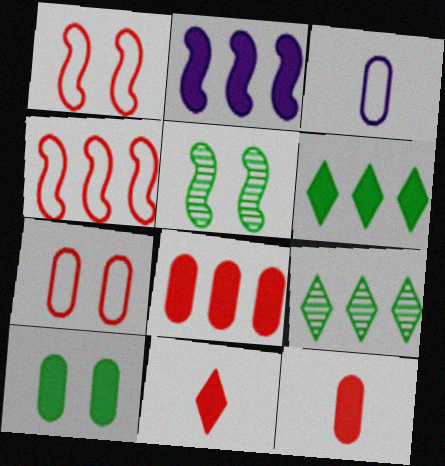[[2, 6, 8], 
[2, 10, 11]]